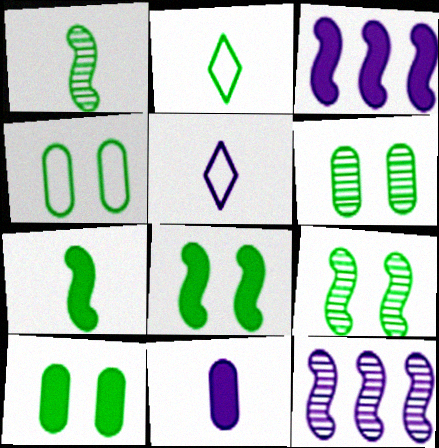[[4, 6, 10]]